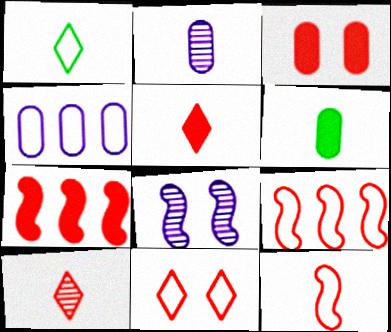[[3, 5, 7], 
[3, 9, 10]]